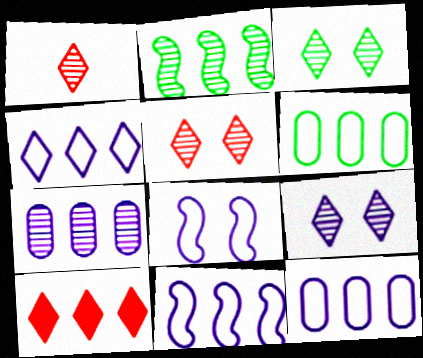[[2, 10, 12], 
[3, 5, 9], 
[4, 11, 12]]